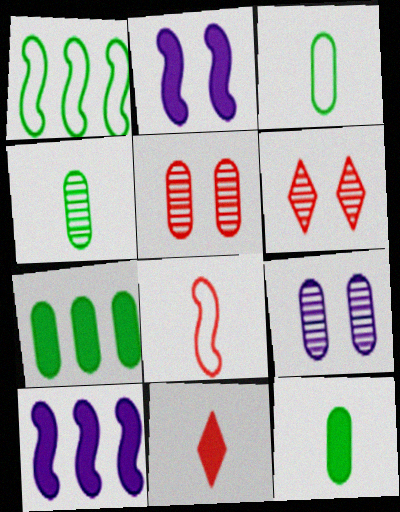[[1, 9, 11], 
[2, 7, 11], 
[3, 4, 12], 
[3, 6, 10]]